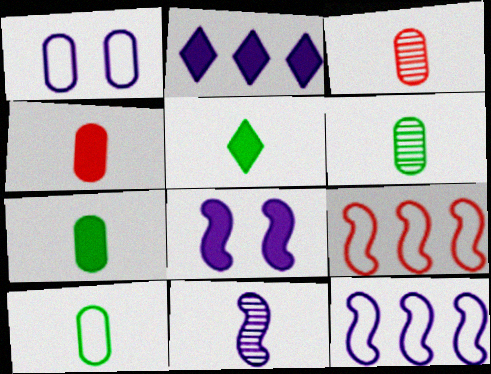[[1, 2, 11], 
[6, 7, 10], 
[8, 11, 12]]